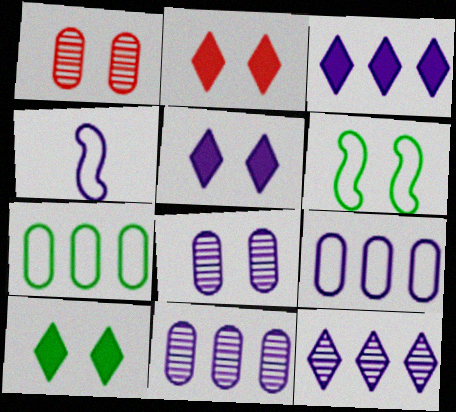[[1, 5, 6], 
[2, 5, 10], 
[2, 6, 8], 
[3, 4, 8], 
[4, 5, 11]]